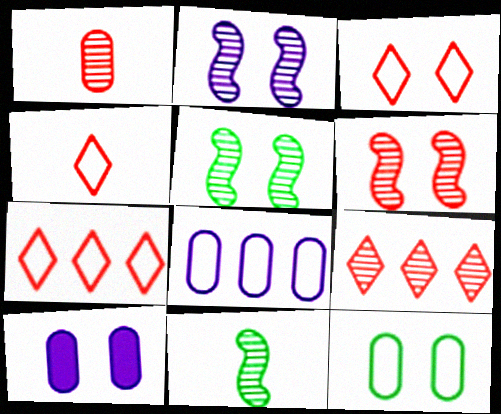[[1, 6, 9], 
[2, 5, 6], 
[3, 4, 7], 
[3, 5, 10], 
[7, 10, 11]]